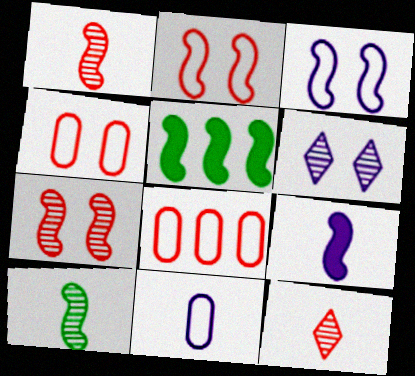[[1, 3, 5]]